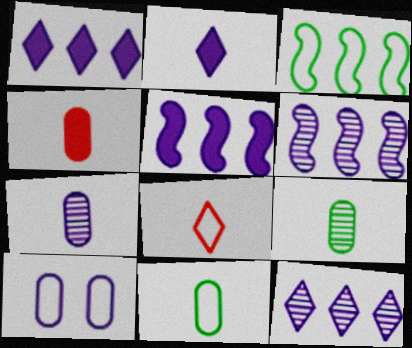[[2, 6, 10], 
[3, 8, 10], 
[4, 7, 11]]